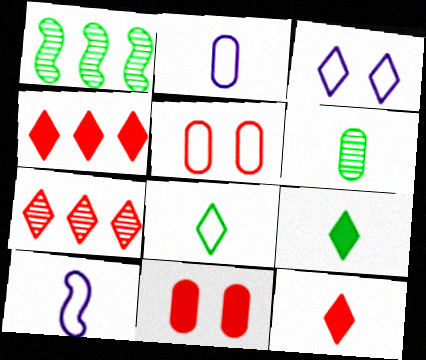[[3, 7, 9], 
[6, 10, 12]]